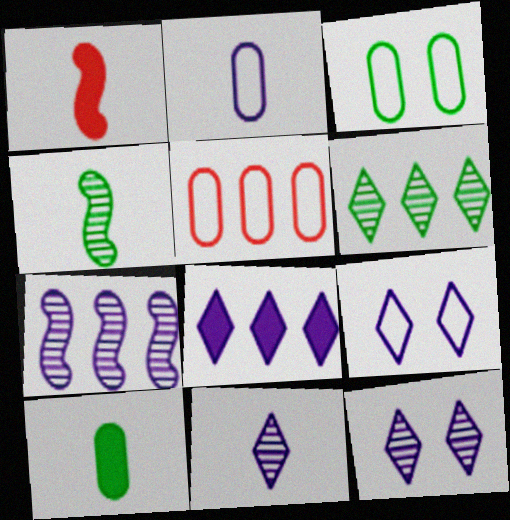[[2, 3, 5], 
[8, 9, 11]]